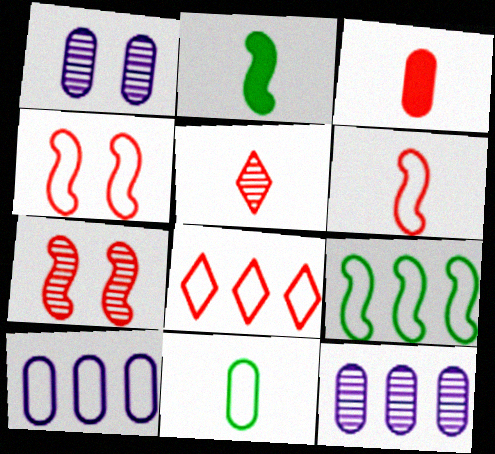[[1, 2, 8], 
[3, 5, 6], 
[3, 7, 8], 
[8, 9, 10]]